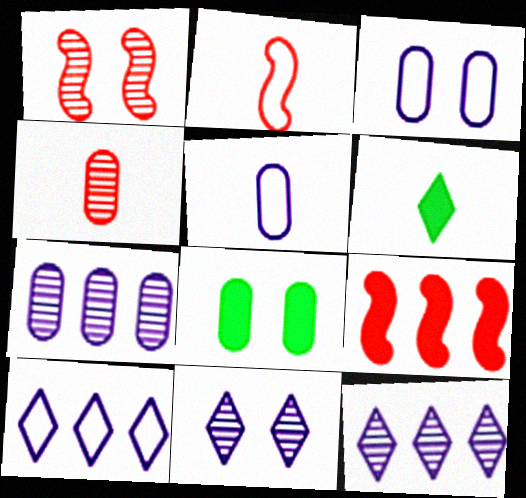[[1, 2, 9], 
[2, 8, 12]]